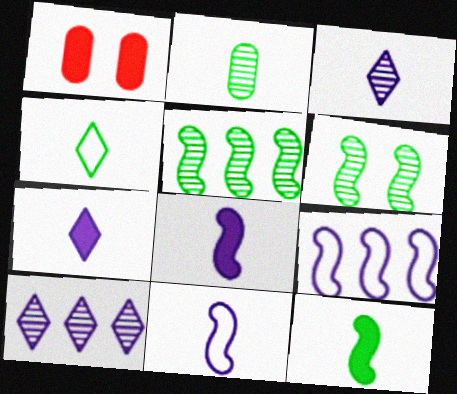[[2, 4, 12]]